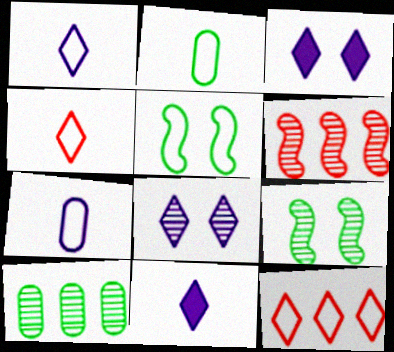[[2, 3, 6], 
[5, 7, 12]]